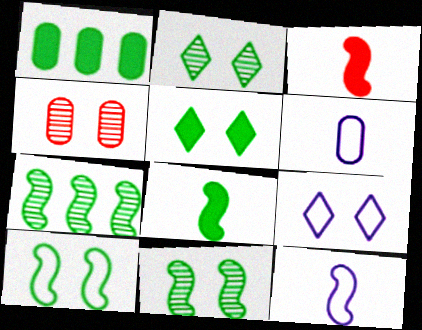[[1, 4, 6], 
[1, 5, 8], 
[7, 8, 10]]